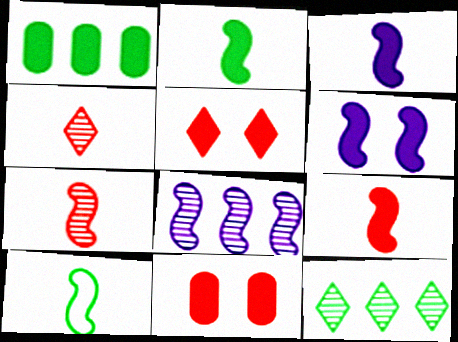[[1, 3, 5], 
[2, 3, 9], 
[3, 7, 10]]